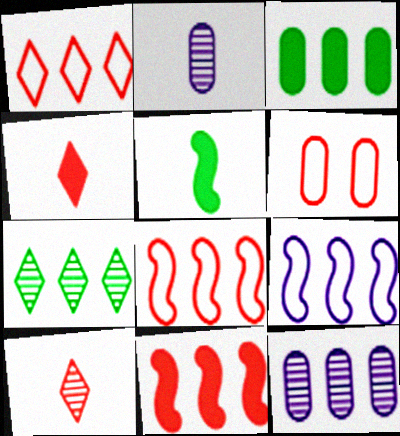[[2, 3, 6], 
[6, 10, 11]]